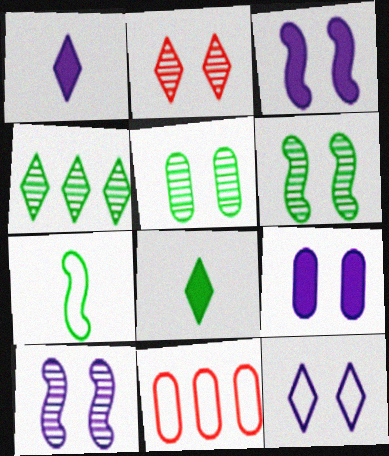[[1, 6, 11], 
[2, 5, 10], 
[7, 11, 12], 
[8, 10, 11], 
[9, 10, 12]]